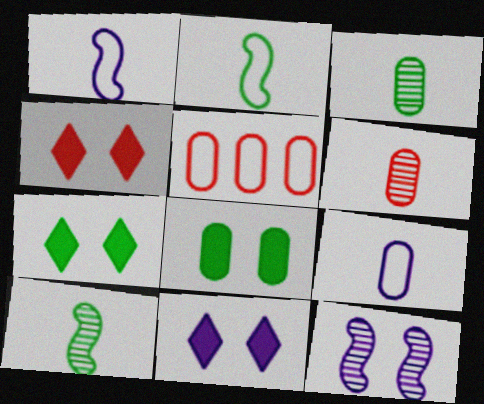[[4, 7, 11], 
[5, 10, 11]]